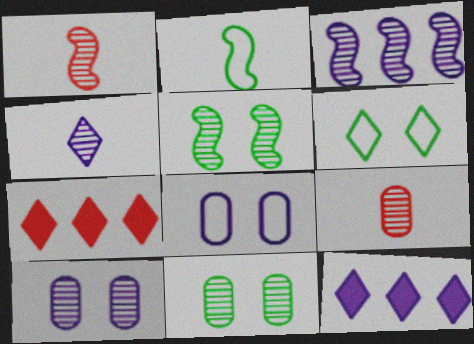[[1, 3, 5], 
[2, 7, 10], 
[3, 4, 10], 
[4, 6, 7]]